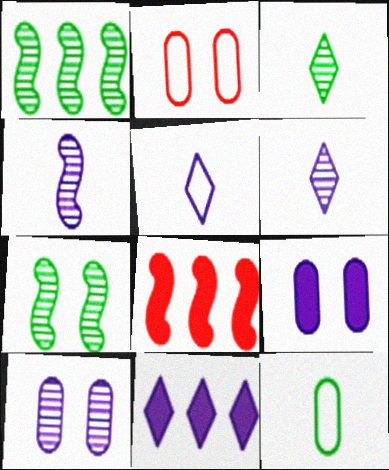[]